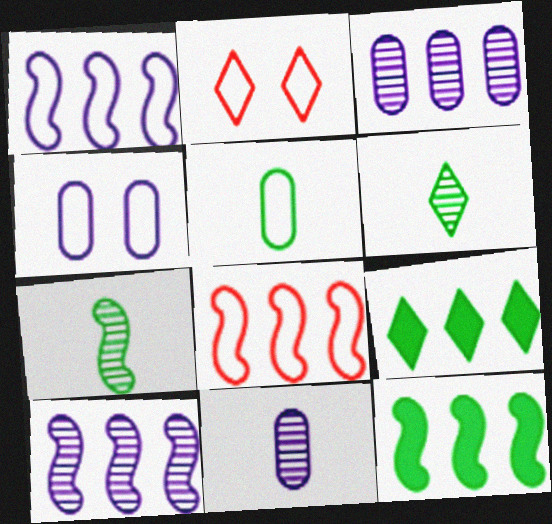[[1, 2, 5], 
[2, 11, 12], 
[3, 8, 9], 
[8, 10, 12]]